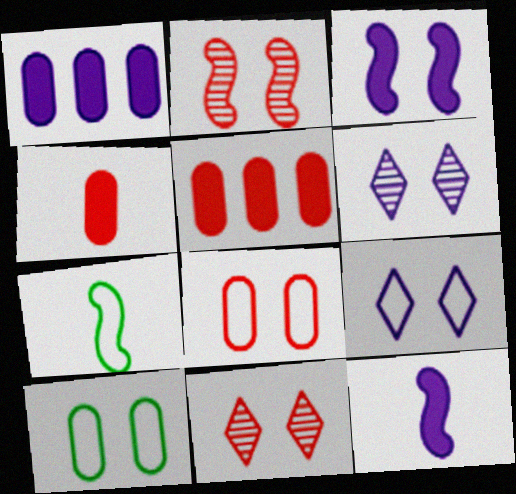[[1, 7, 11], 
[3, 10, 11], 
[5, 6, 7]]